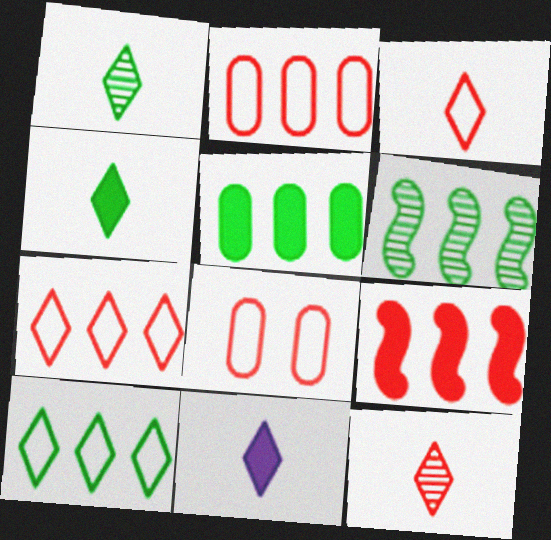[[1, 3, 11], 
[5, 6, 10], 
[6, 8, 11], 
[8, 9, 12]]